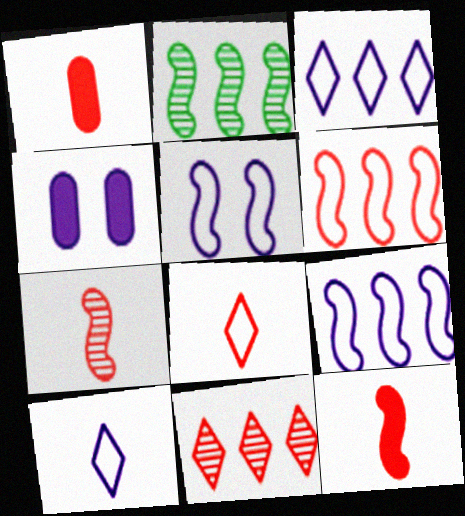[[1, 7, 8], 
[2, 4, 8], 
[2, 5, 12]]